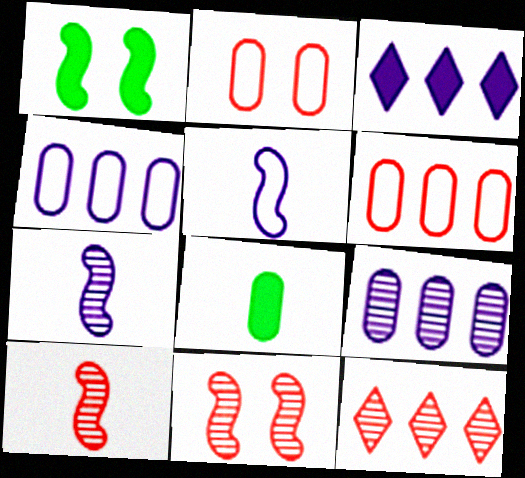[[2, 8, 9]]